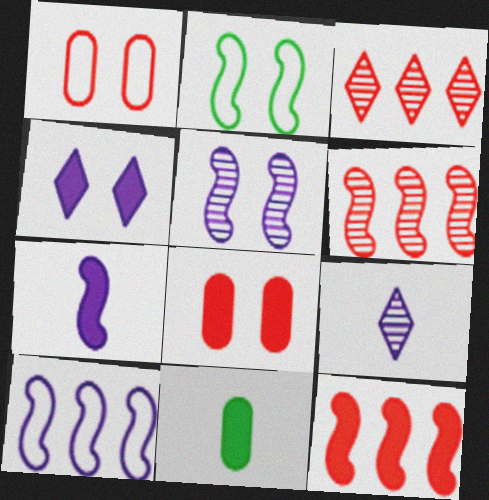[[2, 6, 7], 
[4, 11, 12], 
[5, 7, 10]]